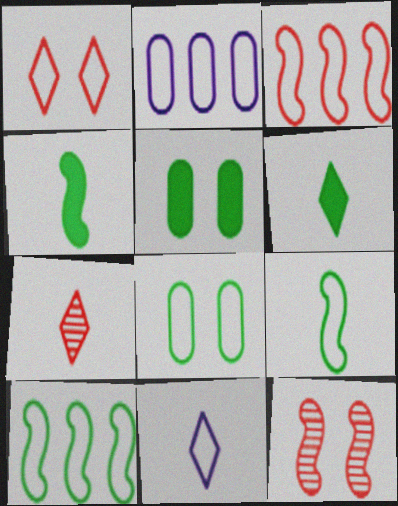[[1, 2, 9], 
[2, 6, 12], 
[3, 8, 11], 
[6, 7, 11]]